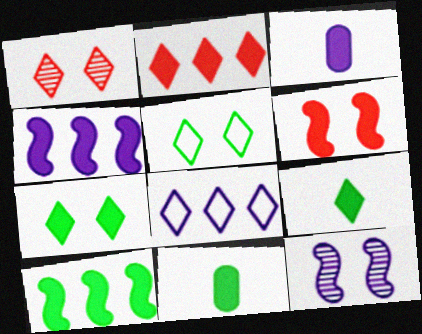[[1, 8, 9], 
[3, 8, 12], 
[7, 10, 11]]